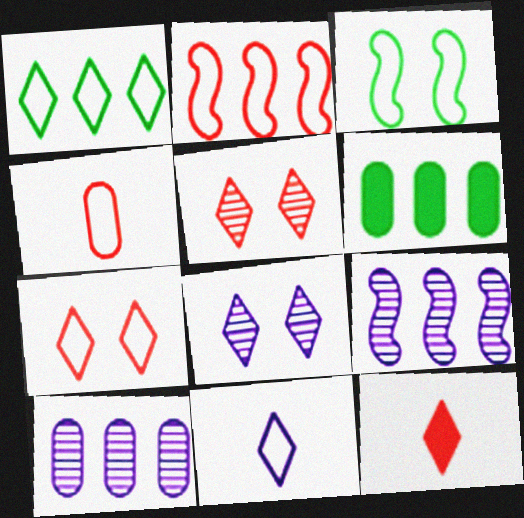[[1, 7, 11], 
[1, 8, 12], 
[2, 4, 7], 
[3, 10, 12]]